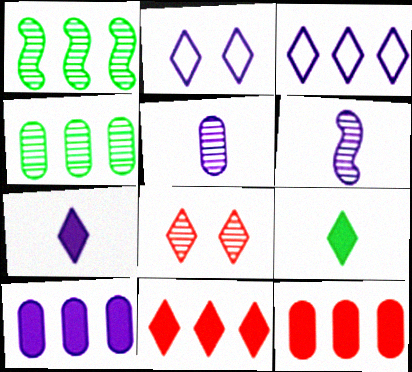[[1, 3, 12], 
[1, 5, 8], 
[2, 6, 10], 
[3, 8, 9], 
[4, 6, 8]]